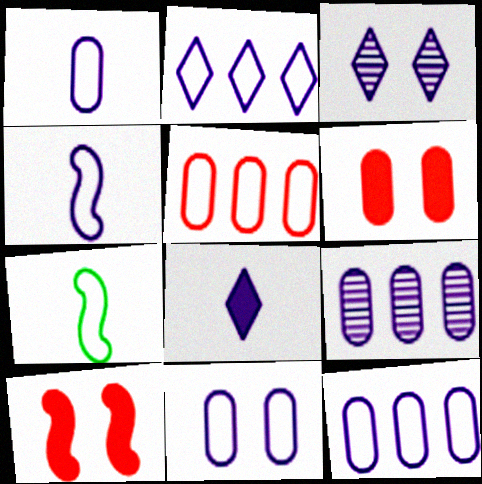[[1, 11, 12], 
[2, 3, 8], 
[2, 4, 11]]